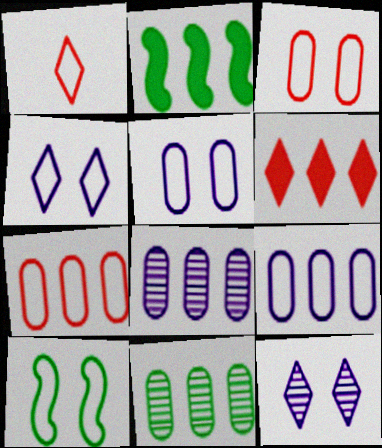[[1, 9, 10], 
[3, 4, 10]]